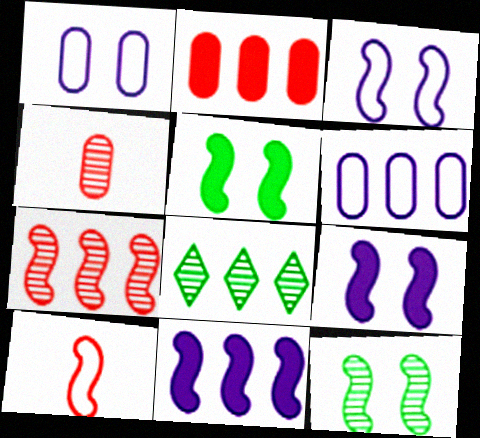[[10, 11, 12]]